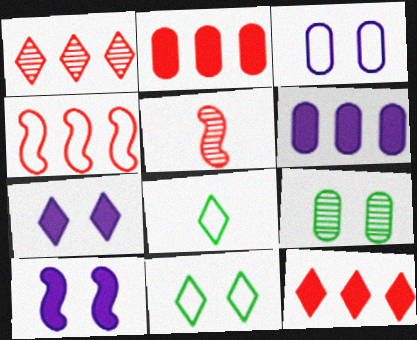[[1, 2, 4], 
[1, 7, 8], 
[3, 4, 8], 
[5, 6, 11]]